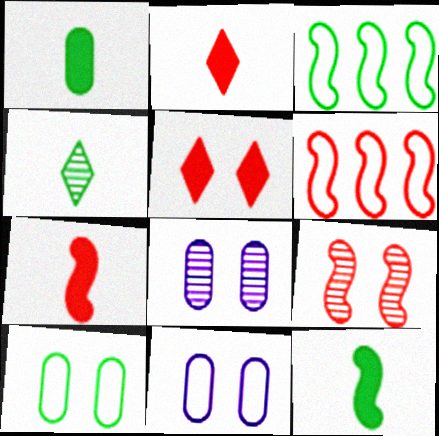[[2, 3, 8], 
[6, 7, 9]]